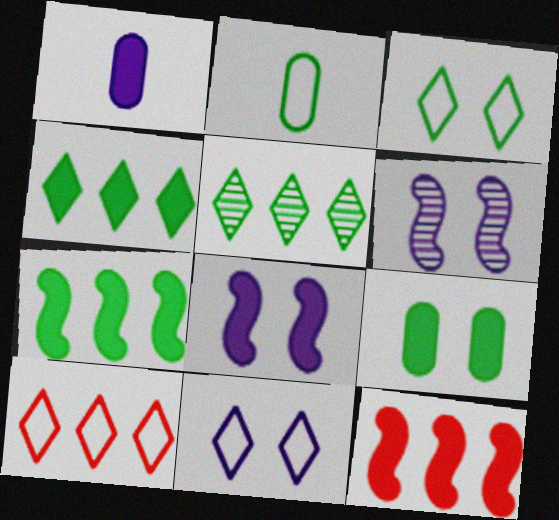[]